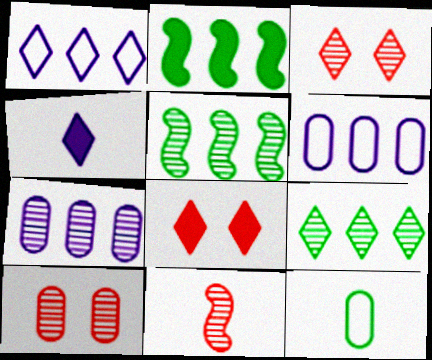[[4, 11, 12]]